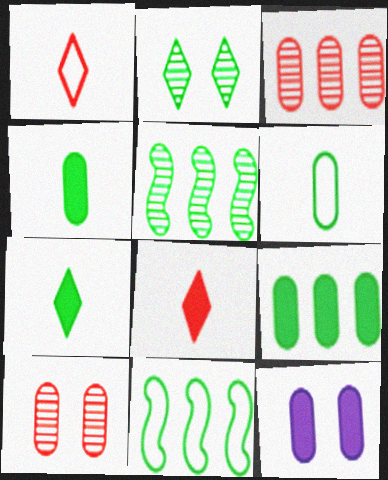[[1, 5, 12], 
[2, 4, 11], 
[3, 6, 12]]